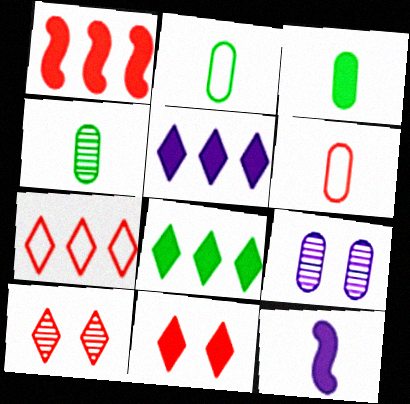[[1, 6, 10], 
[2, 3, 4]]